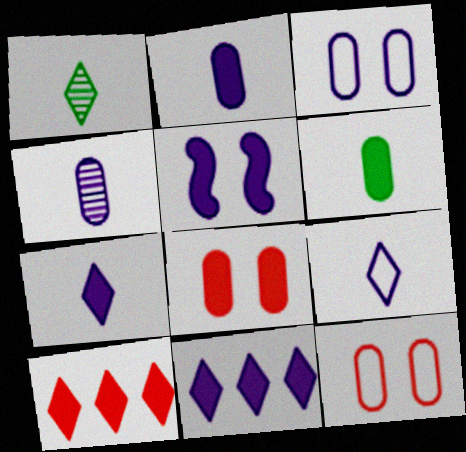[[2, 5, 11], 
[5, 6, 10]]